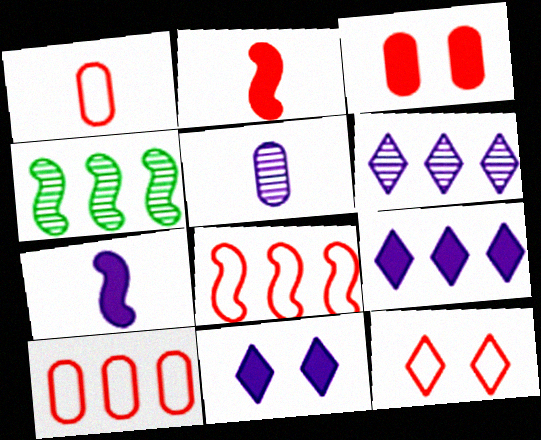[[1, 4, 11], 
[1, 8, 12], 
[4, 9, 10]]